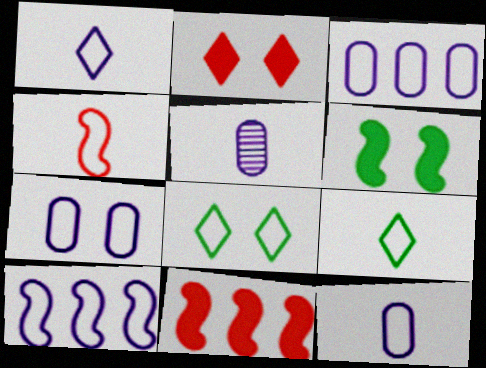[[1, 7, 10], 
[3, 4, 8], 
[3, 7, 12], 
[4, 9, 12], 
[5, 8, 11]]